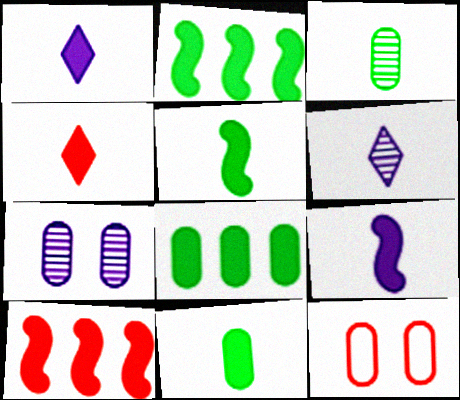[[2, 6, 12], 
[4, 9, 11]]